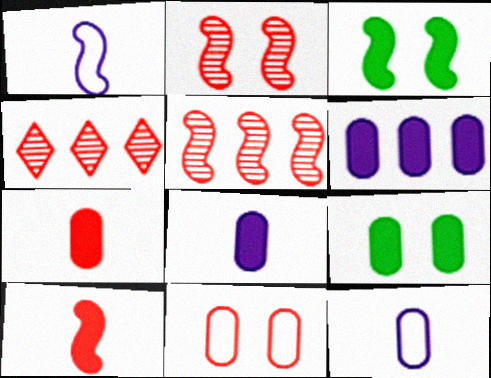[[1, 3, 5], 
[1, 4, 9], 
[3, 4, 12], 
[4, 10, 11], 
[6, 7, 9]]